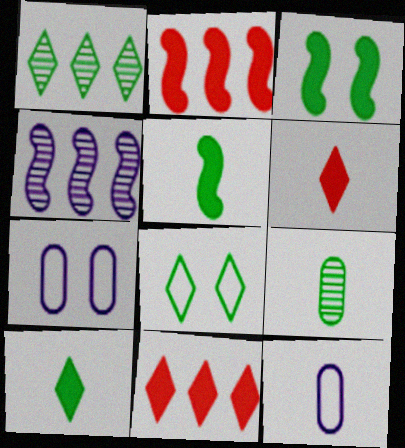[[1, 8, 10]]